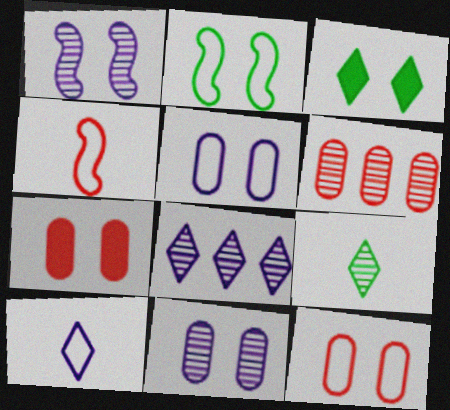[[1, 3, 12], 
[1, 6, 9]]